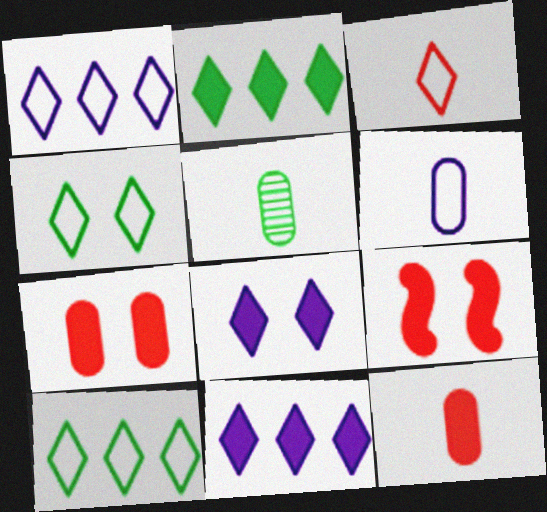[[1, 3, 4], 
[1, 5, 9], 
[5, 6, 12]]